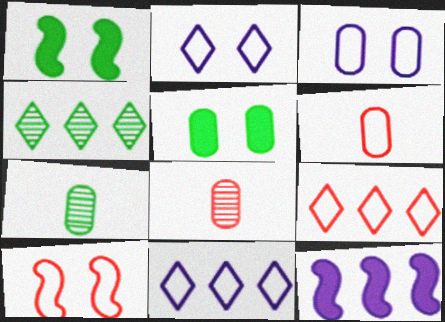[[1, 8, 11], 
[6, 9, 10]]